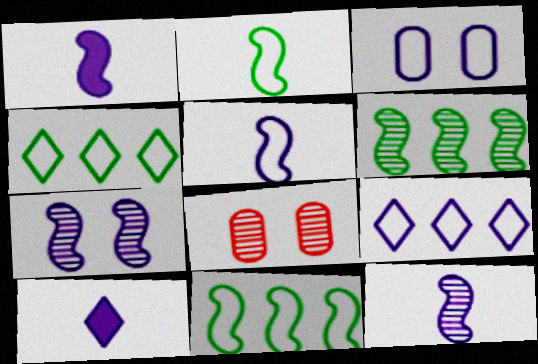[[1, 4, 8], 
[1, 5, 12], 
[3, 5, 9], 
[8, 10, 11]]